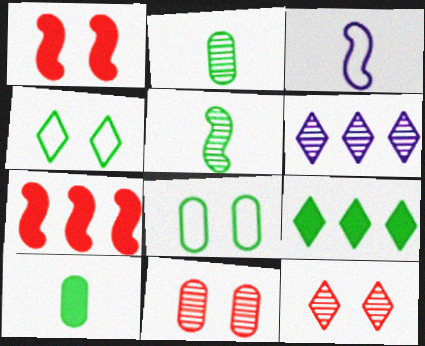[[3, 9, 11], 
[5, 6, 11], 
[5, 8, 9]]